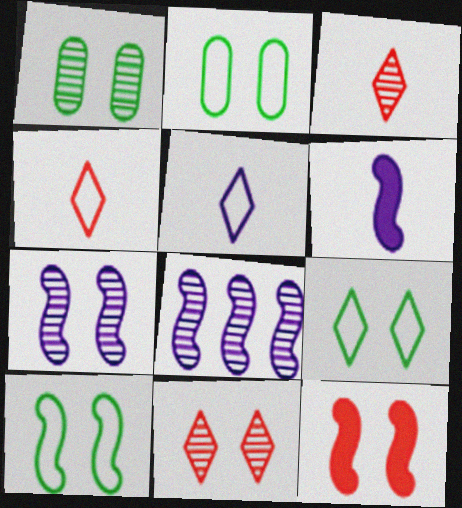[[1, 3, 8], 
[1, 7, 11], 
[2, 9, 10], 
[7, 10, 12]]